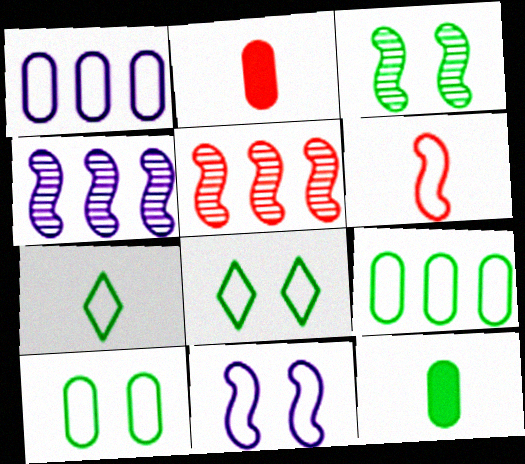[[1, 6, 8], 
[2, 4, 8]]